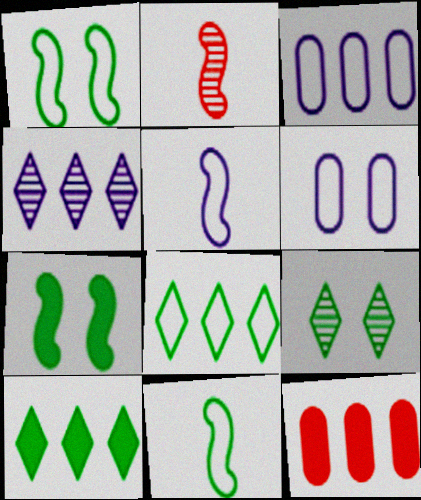[[2, 6, 10], 
[5, 9, 12]]